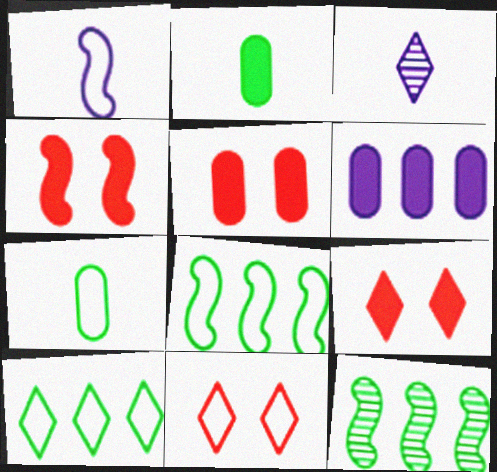[[1, 4, 12], 
[2, 5, 6], 
[3, 5, 8], 
[3, 9, 10], 
[4, 5, 9]]